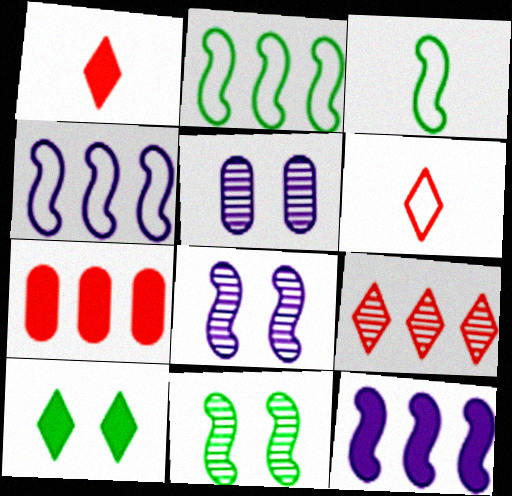[[1, 2, 5]]